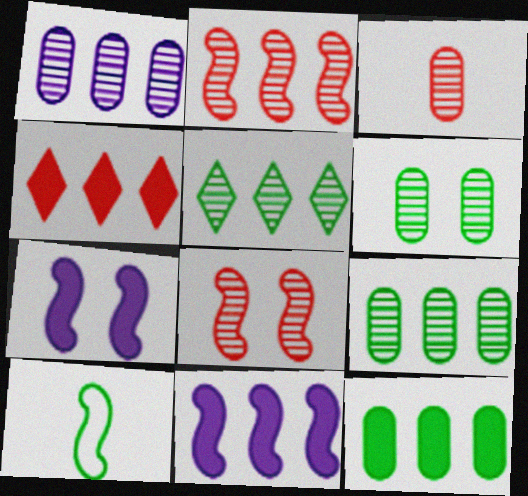[[1, 2, 5], 
[1, 3, 6], 
[2, 7, 10], 
[4, 11, 12], 
[8, 10, 11]]